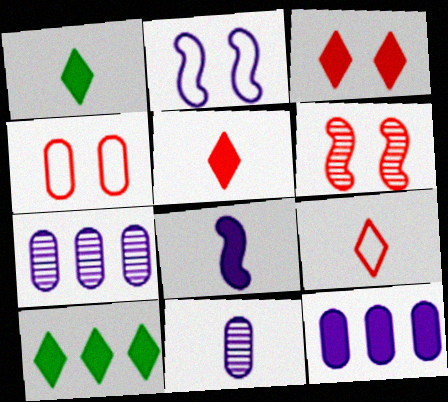[[3, 4, 6]]